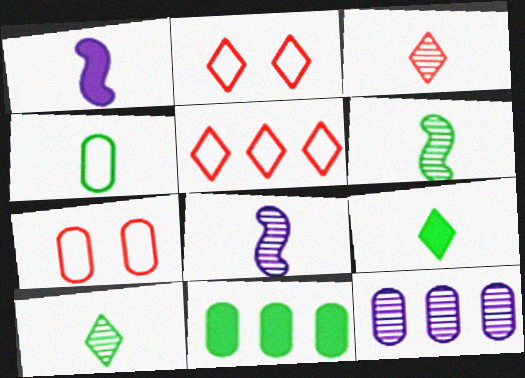[[1, 3, 4], 
[2, 8, 11], 
[4, 6, 9]]